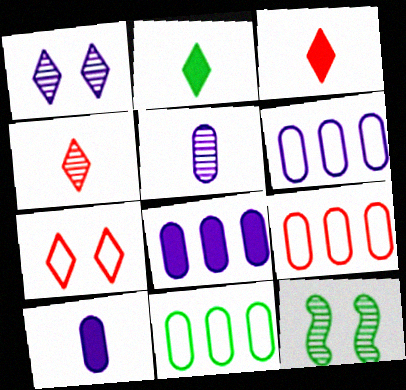[[2, 11, 12], 
[3, 6, 12], 
[6, 9, 11]]